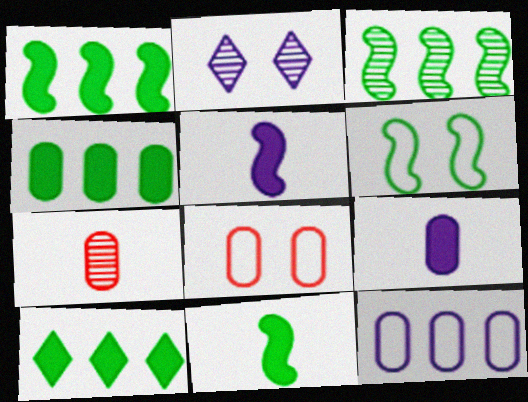[[1, 4, 10], 
[2, 3, 7], 
[2, 5, 12], 
[3, 6, 11]]